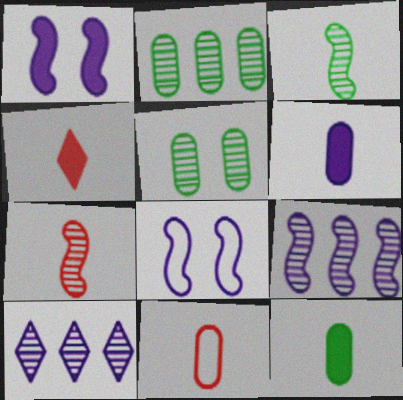[[2, 4, 8], 
[4, 7, 11], 
[5, 7, 10], 
[6, 8, 10]]